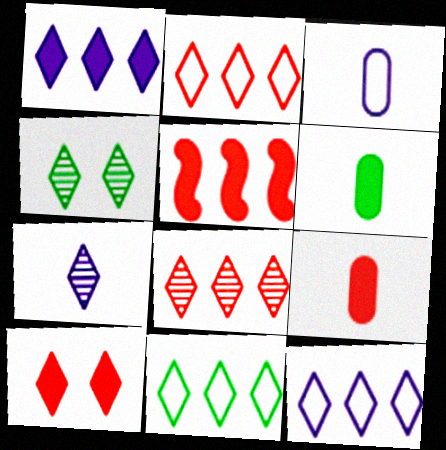[[1, 8, 11], 
[2, 11, 12], 
[3, 4, 5], 
[4, 7, 8], 
[5, 9, 10], 
[7, 10, 11]]